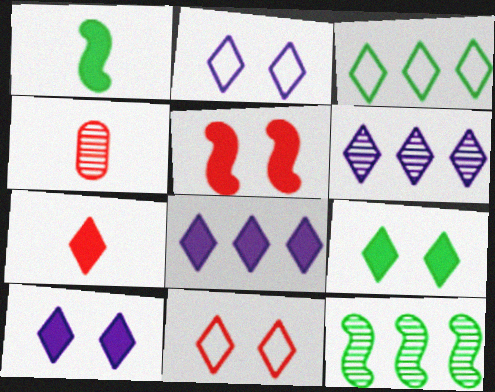[[7, 8, 9]]